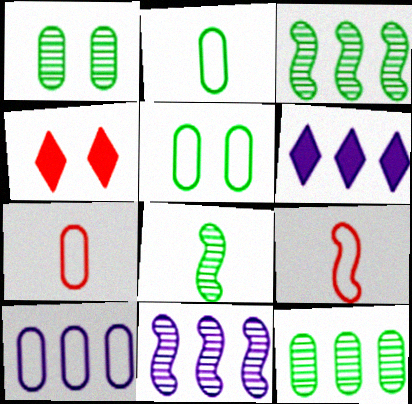[[1, 6, 9], 
[2, 4, 11], 
[4, 8, 10], 
[5, 7, 10], 
[6, 10, 11]]